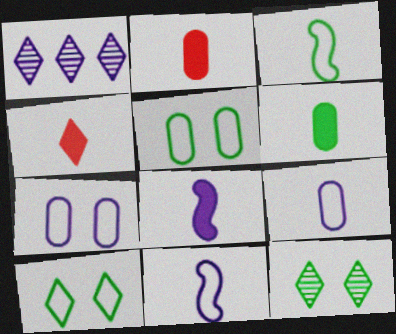[[1, 4, 10], 
[1, 7, 8], 
[4, 6, 8]]